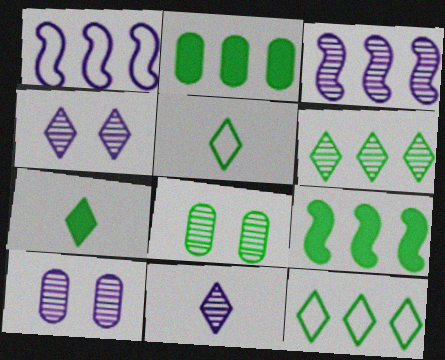[[3, 10, 11], 
[5, 8, 9]]